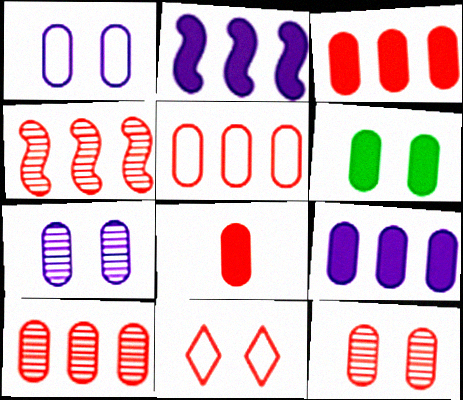[[1, 6, 12], 
[3, 5, 10], 
[4, 8, 11], 
[5, 8, 12], 
[6, 8, 9]]